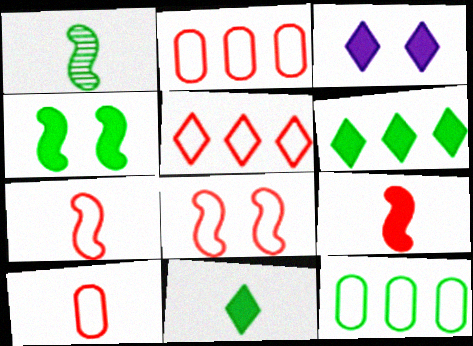[[1, 2, 3], 
[5, 8, 10]]